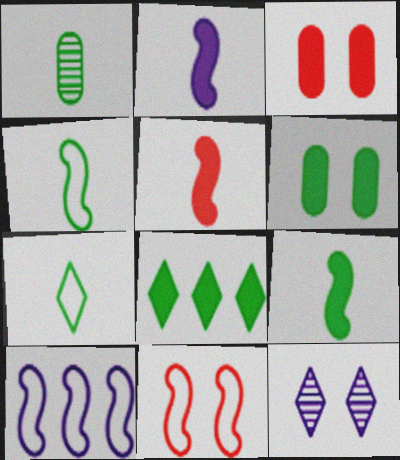[[1, 7, 9], 
[2, 3, 8], 
[2, 5, 9], 
[4, 10, 11], 
[6, 8, 9], 
[6, 11, 12]]